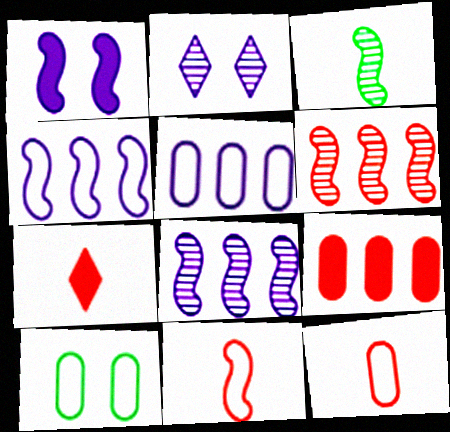[[5, 10, 12], 
[7, 8, 10]]